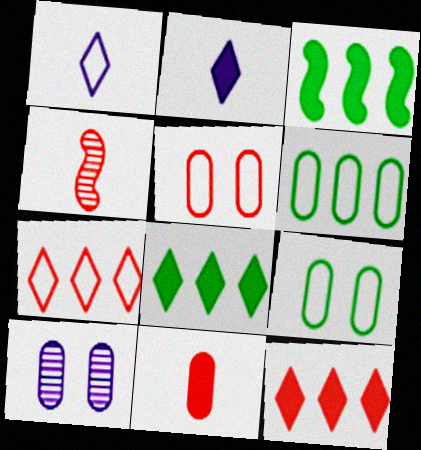[[4, 5, 12], 
[6, 10, 11]]